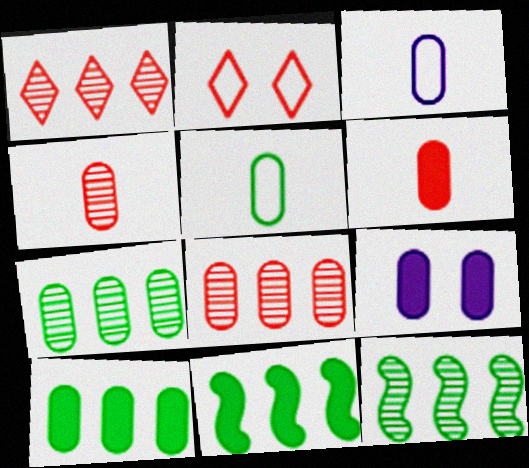[[5, 8, 9], 
[6, 9, 10]]